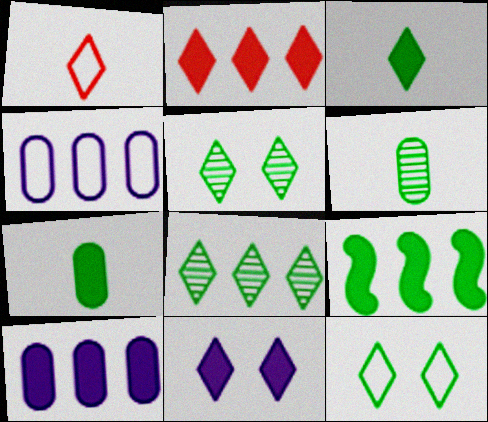[[1, 8, 11], 
[2, 3, 11], 
[2, 9, 10], 
[3, 8, 12], 
[6, 9, 12]]